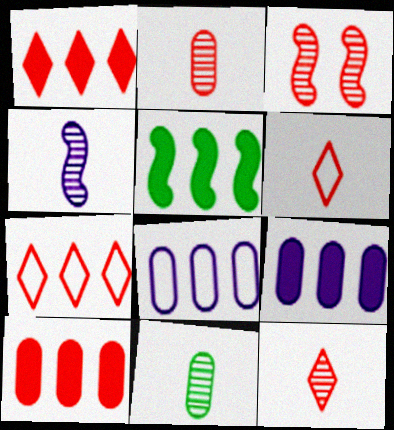[[1, 5, 9], 
[3, 6, 10], 
[4, 11, 12]]